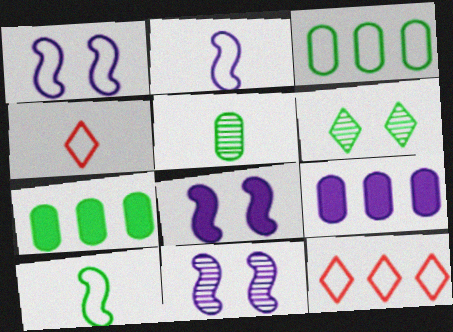[[1, 3, 4], 
[1, 8, 11], 
[4, 7, 11], 
[5, 8, 12], 
[6, 7, 10]]